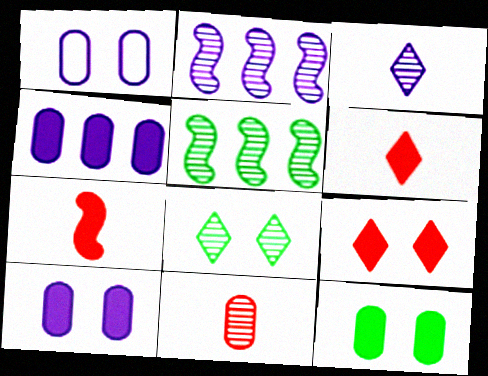[[1, 5, 6], 
[2, 8, 11]]